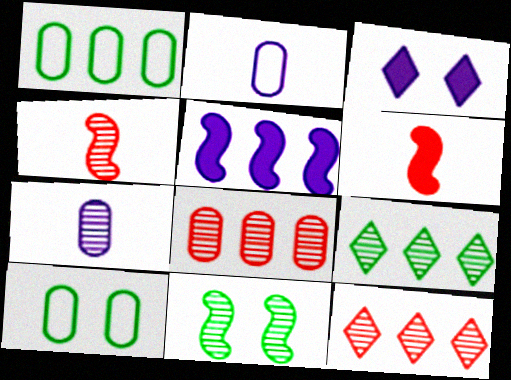[[1, 3, 4], 
[1, 5, 12], 
[7, 11, 12]]